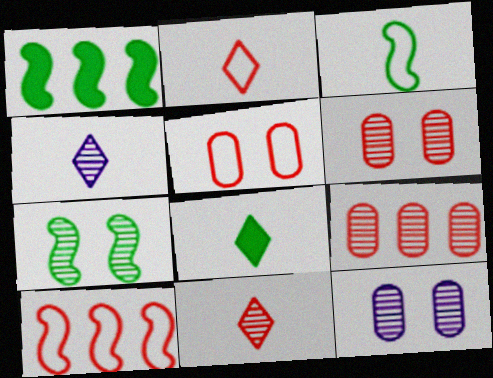[[1, 2, 12], 
[1, 3, 7], 
[1, 4, 5], 
[2, 4, 8], 
[2, 5, 10], 
[4, 7, 9], 
[8, 10, 12]]